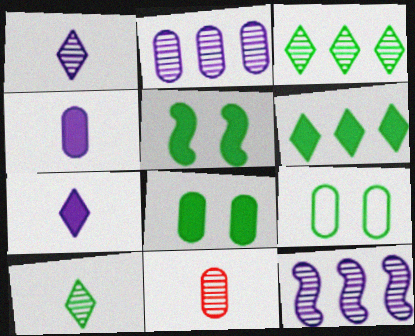[]